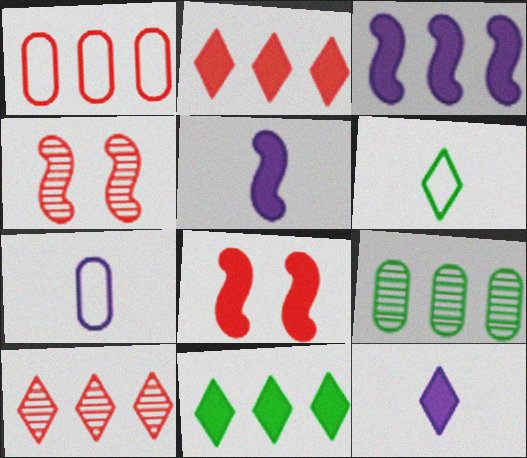[[4, 7, 11]]